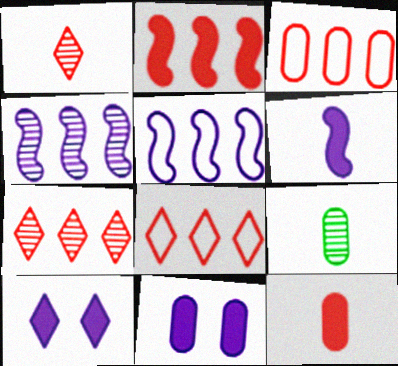[[2, 3, 7], 
[3, 9, 11]]